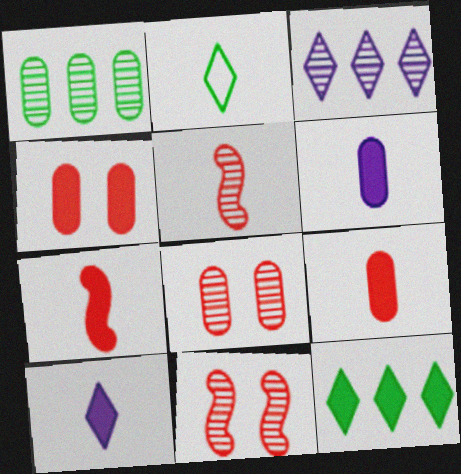[[2, 5, 6]]